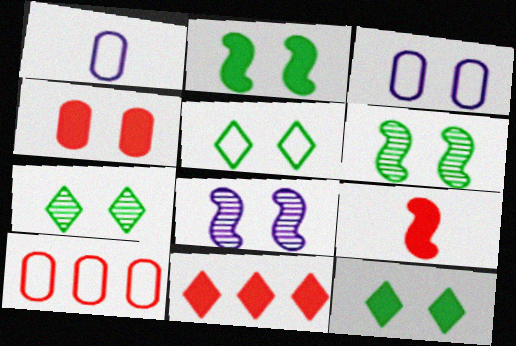[[1, 6, 11], 
[4, 5, 8], 
[4, 9, 11], 
[5, 7, 12]]